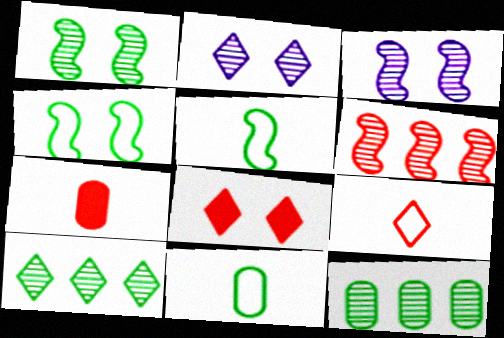[]